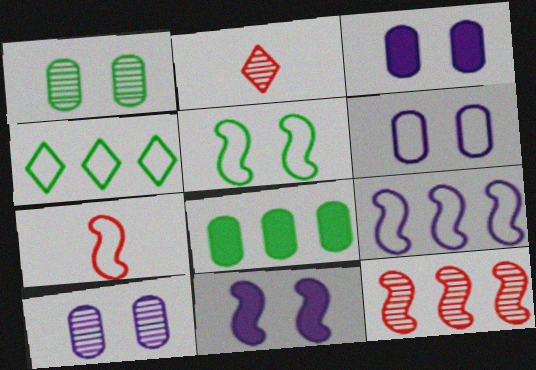[[3, 6, 10], 
[4, 6, 7], 
[5, 7, 9]]